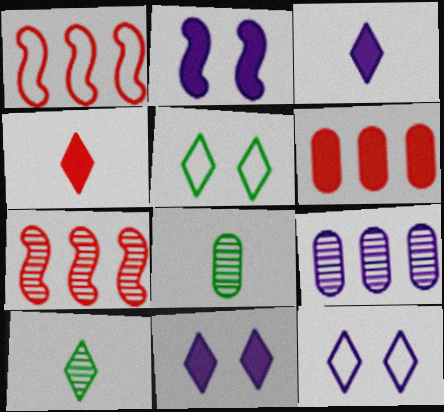[[1, 8, 11]]